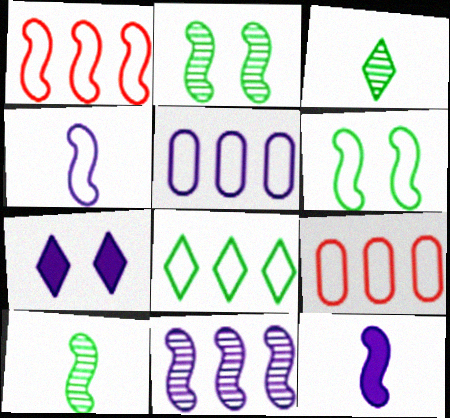[[1, 2, 12], 
[1, 4, 6], 
[1, 5, 8], 
[7, 9, 10]]